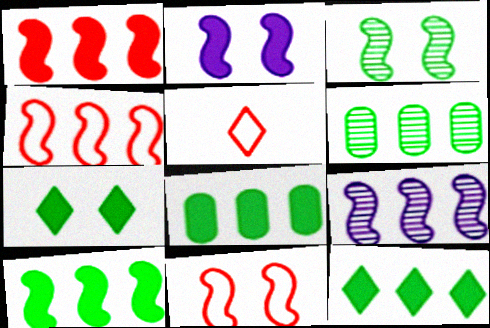[[2, 3, 11], 
[2, 5, 6], 
[4, 9, 10], 
[8, 10, 12]]